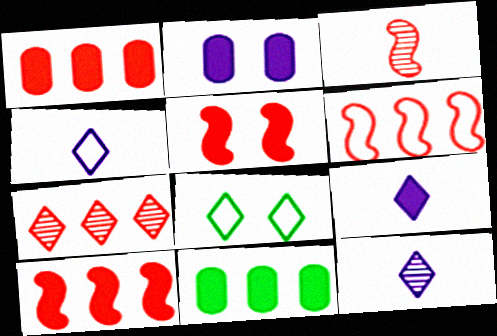[[1, 6, 7], 
[3, 5, 6], 
[4, 9, 12], 
[5, 9, 11], 
[7, 8, 9]]